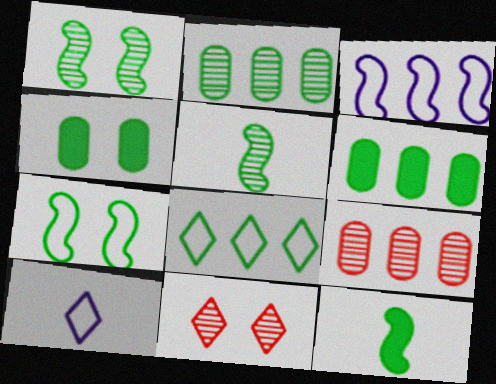[[4, 5, 8]]